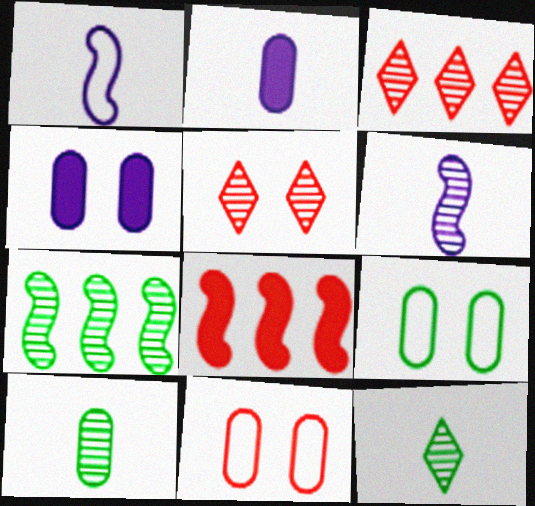[]